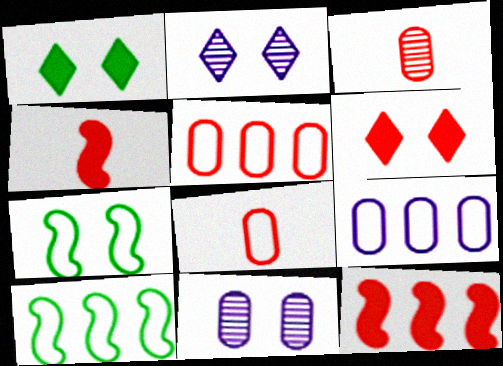[[6, 7, 11]]